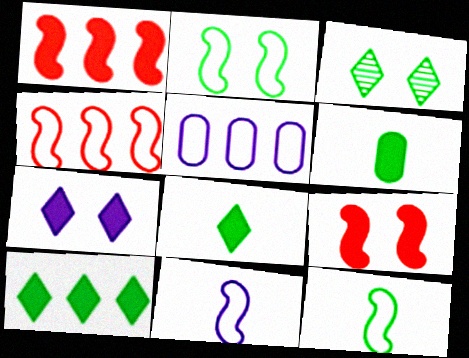[[1, 6, 7], 
[2, 4, 11]]